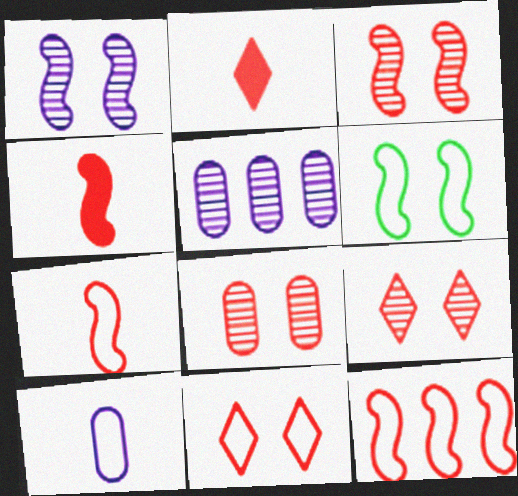[[2, 5, 6], 
[2, 8, 12], 
[3, 4, 12], 
[3, 8, 9]]